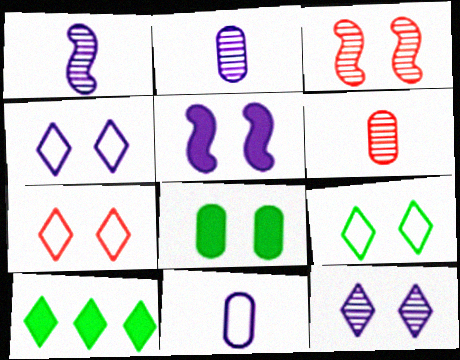[[3, 4, 8], 
[3, 10, 11], 
[4, 7, 9]]